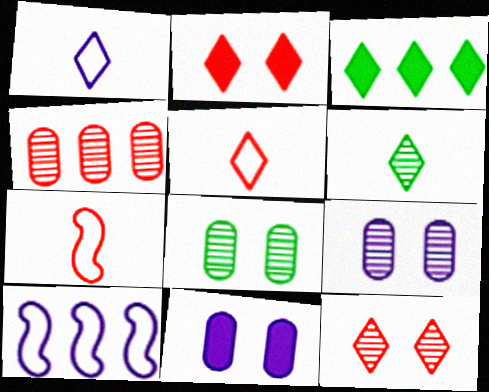[[1, 3, 12], 
[2, 4, 7], 
[3, 4, 10], 
[3, 7, 9]]